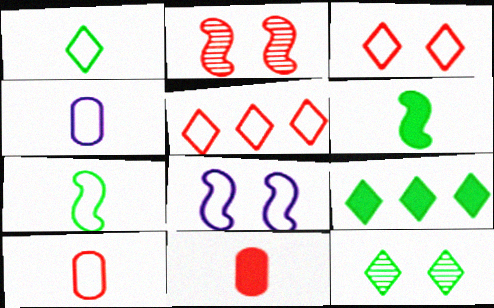[[1, 9, 12], 
[2, 4, 9], 
[2, 5, 11]]